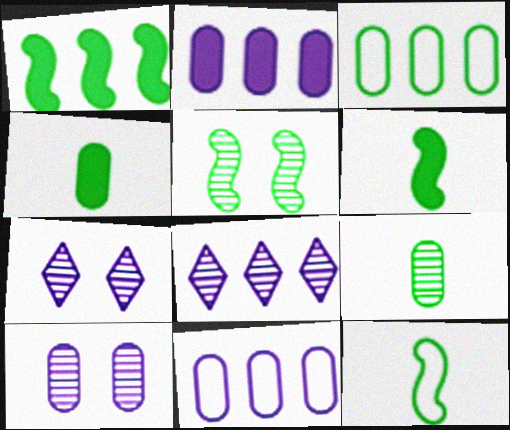[[1, 5, 12]]